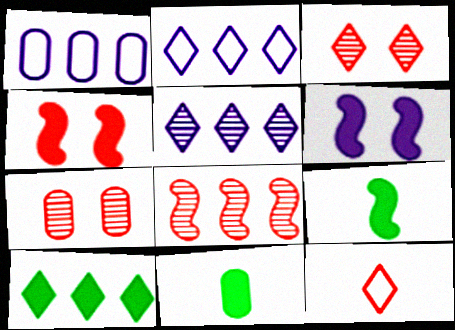[[1, 3, 9], 
[1, 7, 11], 
[1, 8, 10], 
[2, 7, 9]]